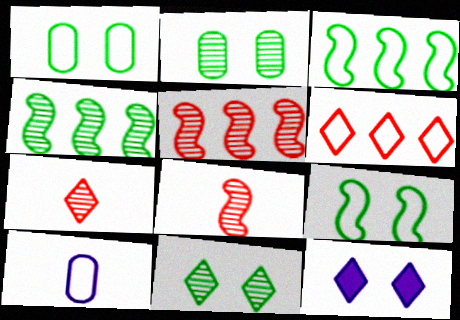[[6, 9, 10]]